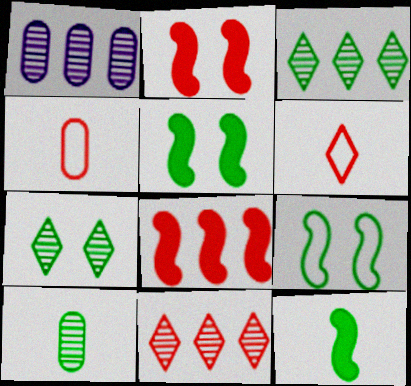[[1, 5, 6], 
[2, 4, 11]]